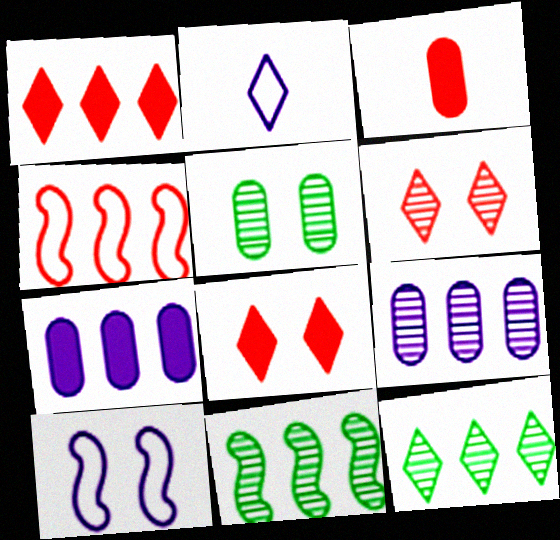[[2, 8, 12], 
[3, 4, 6], 
[3, 10, 12], 
[4, 7, 12], 
[5, 8, 10]]